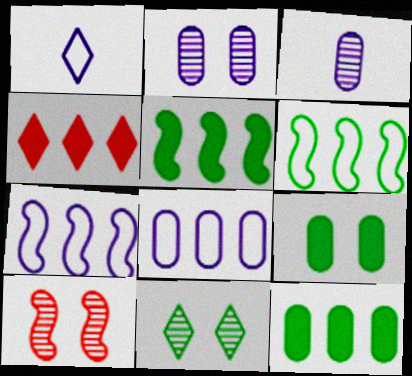[[1, 4, 11], 
[1, 10, 12], 
[2, 10, 11]]